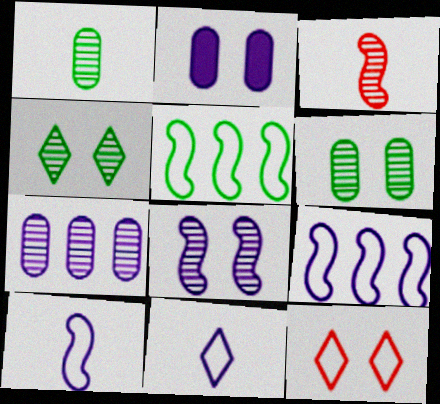[[3, 4, 7]]